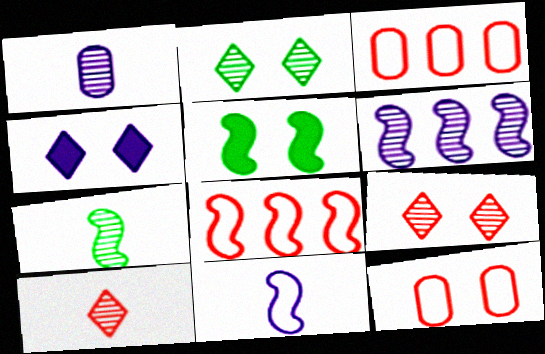[[1, 7, 10], 
[3, 4, 7]]